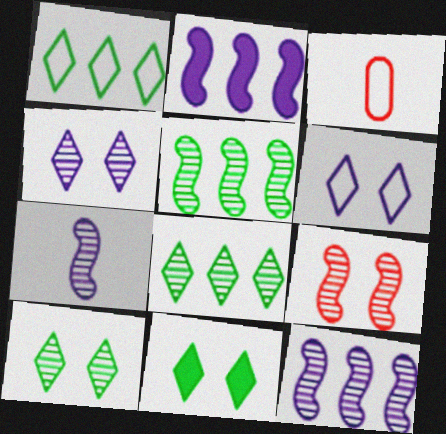[[2, 3, 10], 
[3, 11, 12], 
[5, 7, 9]]